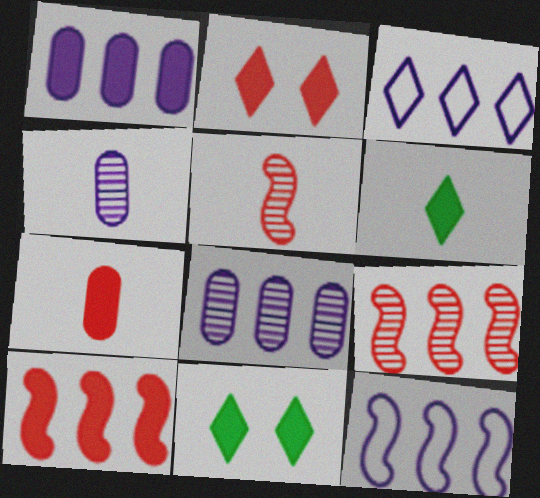[[2, 7, 10]]